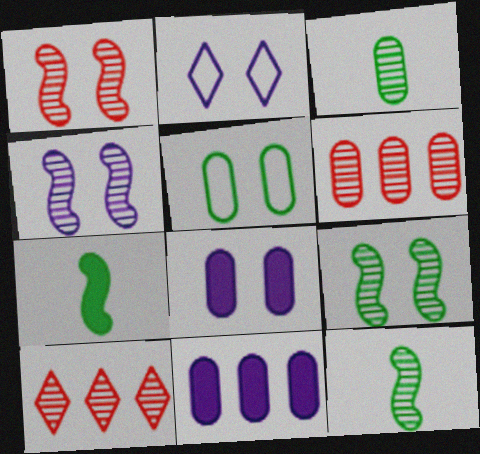[[1, 4, 9], 
[2, 4, 8], 
[2, 6, 7], 
[3, 4, 10]]